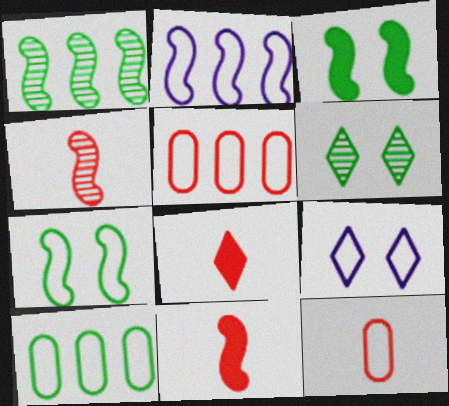[[2, 3, 4], 
[4, 8, 12]]